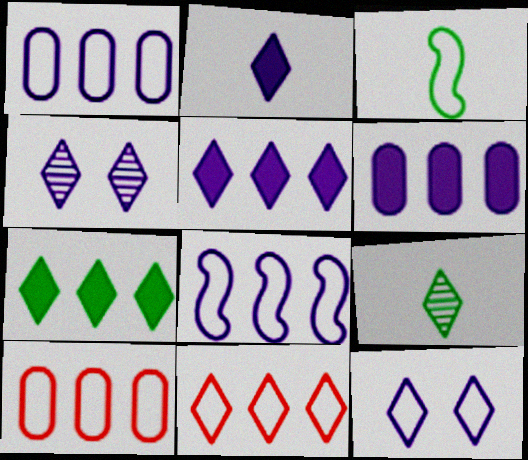[[3, 10, 12]]